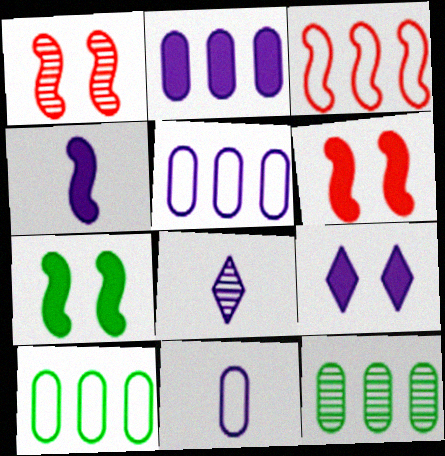[[1, 8, 12], 
[2, 4, 9], 
[4, 8, 11], 
[6, 8, 10]]